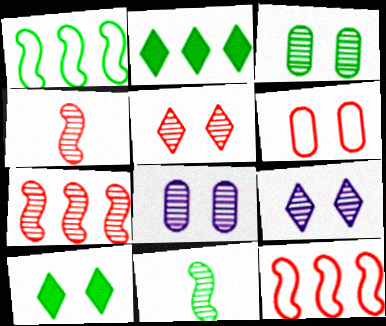[]